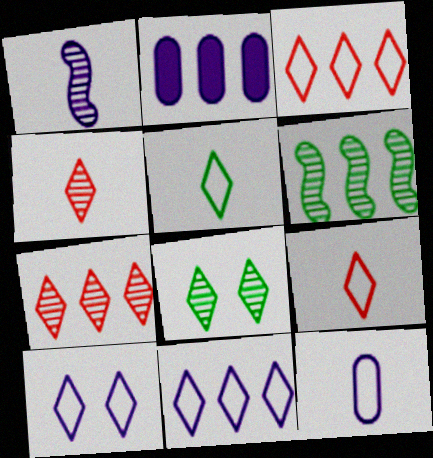[[1, 2, 10], 
[2, 3, 6], 
[3, 5, 10]]